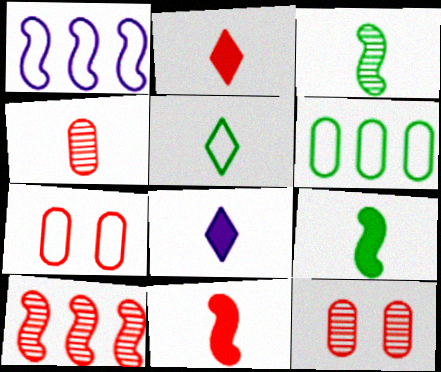[[1, 5, 7], 
[2, 7, 10]]